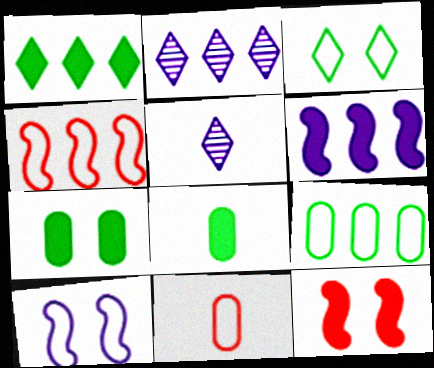[[4, 5, 7], 
[5, 9, 12]]